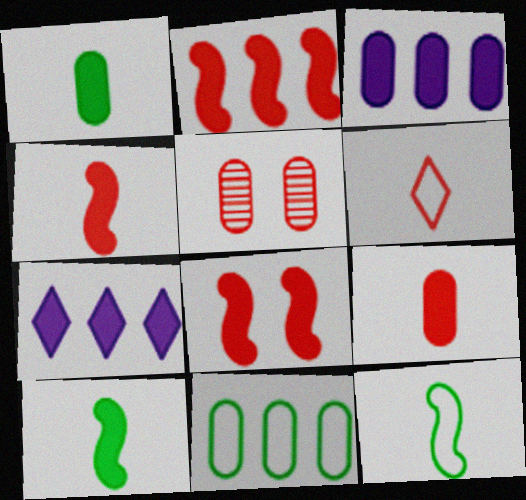[[1, 7, 8], 
[2, 4, 8], 
[2, 5, 6], 
[5, 7, 12]]